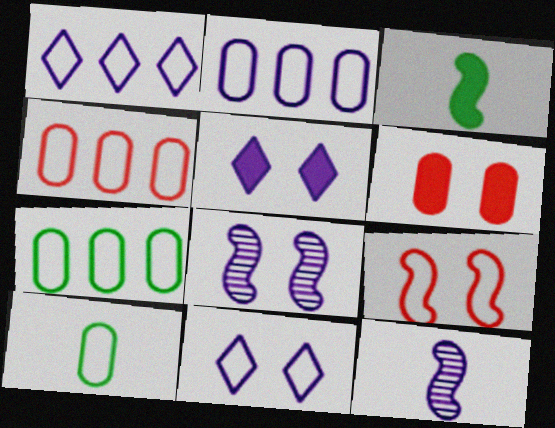[[1, 9, 10], 
[2, 4, 7], 
[2, 5, 12]]